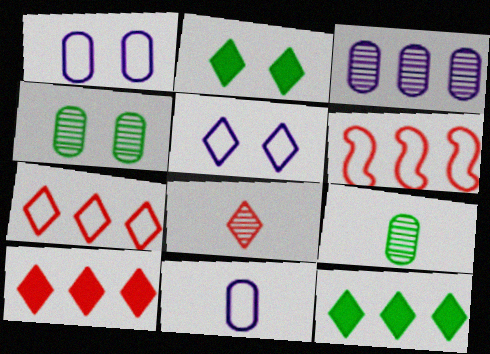[[3, 6, 12], 
[5, 8, 12]]